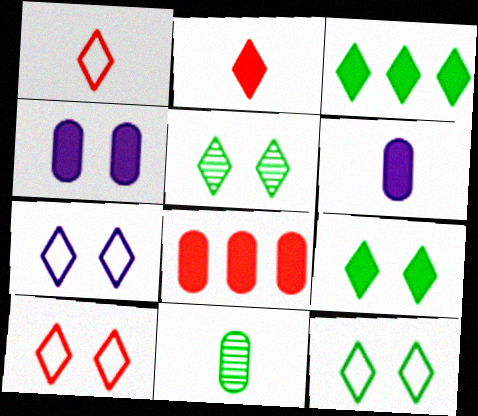[[5, 9, 12], 
[7, 10, 12]]